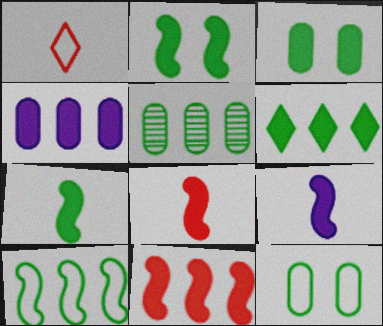[[2, 9, 11], 
[3, 6, 7], 
[4, 6, 11], 
[5, 6, 10], 
[7, 8, 9]]